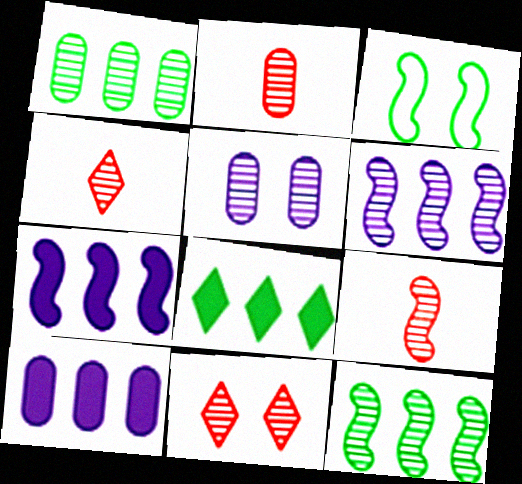[[1, 2, 5], 
[2, 4, 9], 
[3, 4, 10], 
[3, 7, 9], 
[4, 5, 12]]